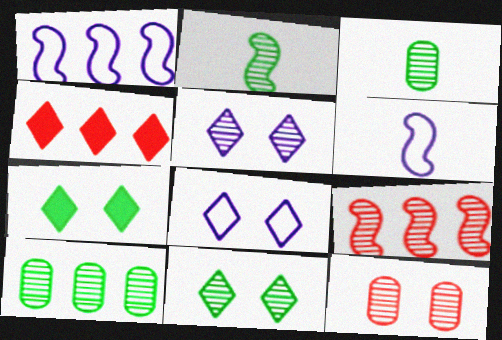[[1, 4, 10], 
[2, 10, 11], 
[3, 5, 9]]